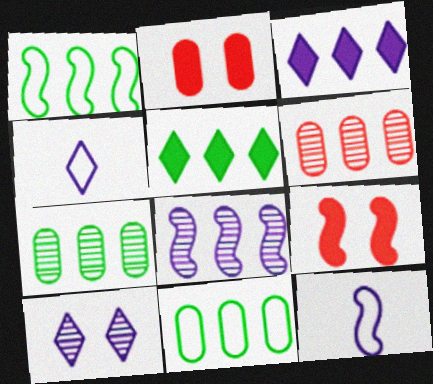[[1, 3, 6], 
[1, 5, 7], 
[3, 4, 10], 
[4, 7, 9]]